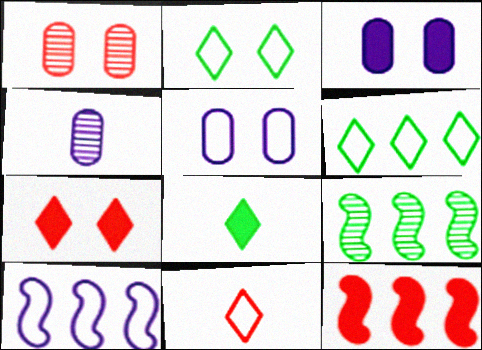[[1, 8, 10], 
[1, 11, 12], 
[2, 4, 12], 
[3, 8, 12], 
[3, 9, 11], 
[9, 10, 12]]